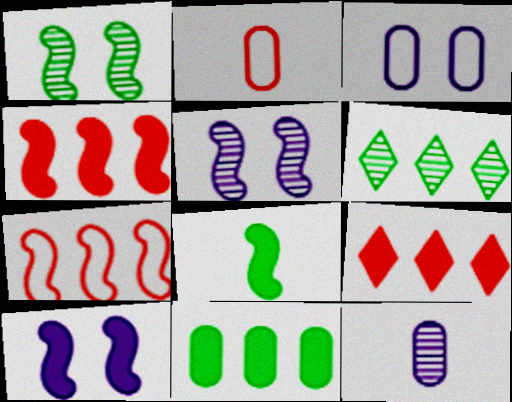[[2, 6, 10], 
[4, 8, 10], 
[5, 7, 8]]